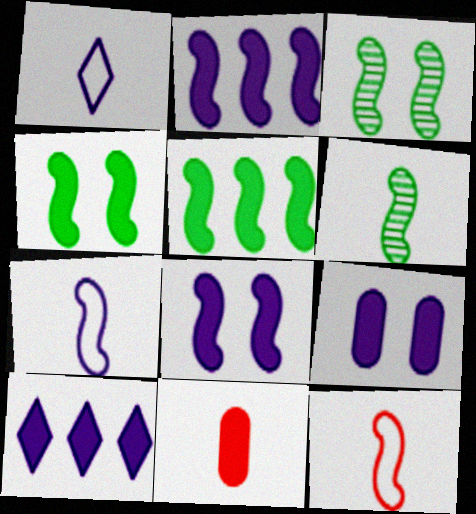[[1, 6, 11], 
[2, 3, 12], 
[4, 10, 11]]